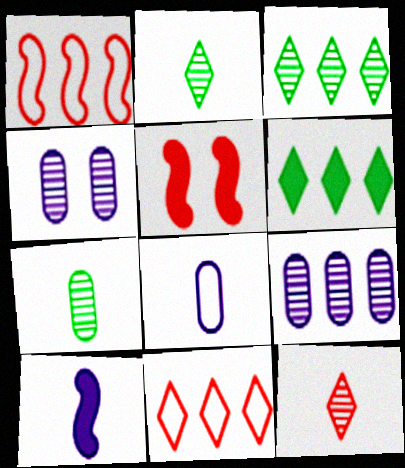[[1, 6, 9], 
[3, 5, 8]]